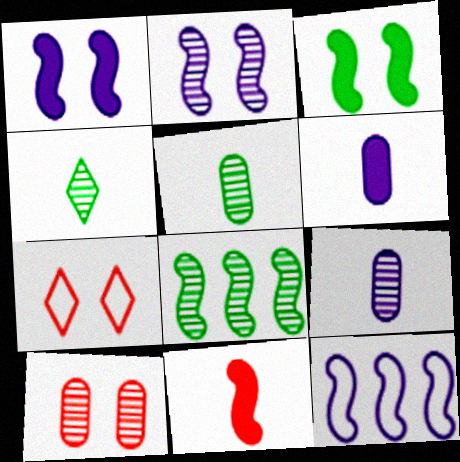[[6, 7, 8]]